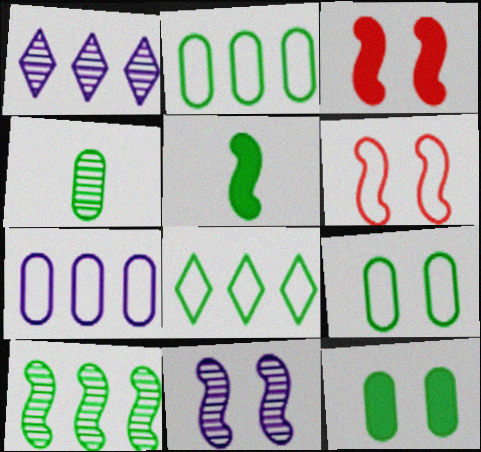[[2, 4, 12]]